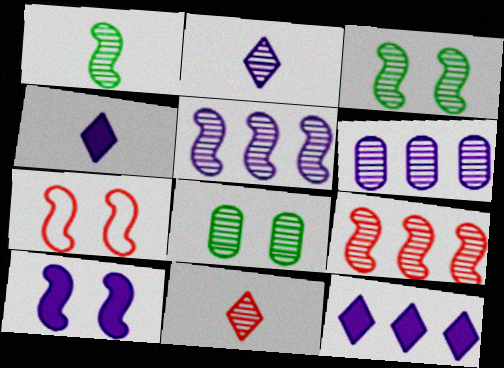[[2, 8, 9], 
[3, 6, 11], 
[3, 7, 10], 
[5, 8, 11]]